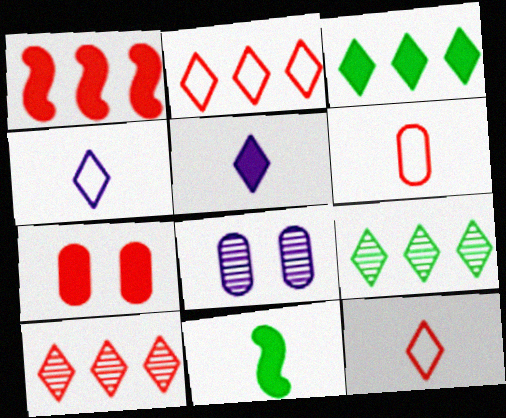[[2, 8, 11]]